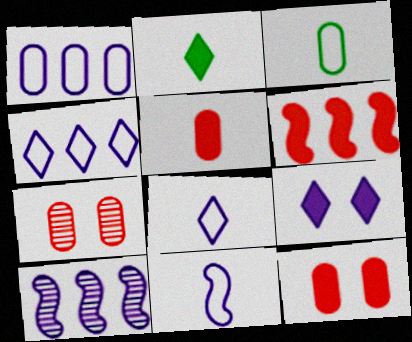[]